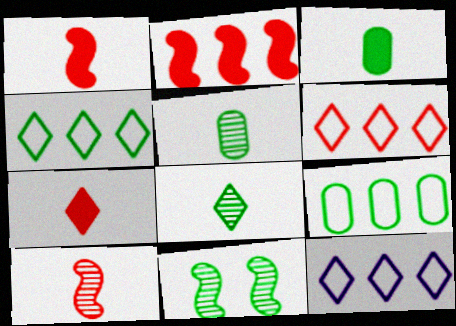[[3, 4, 11], 
[4, 6, 12]]